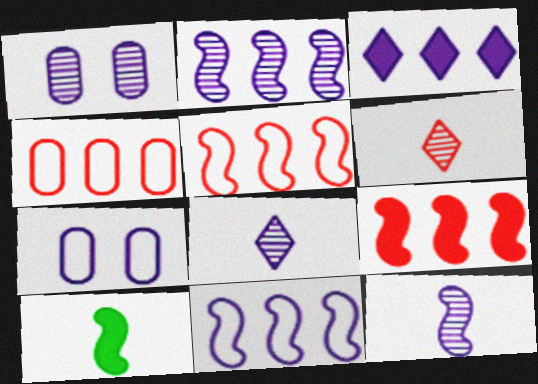[[1, 2, 8], 
[3, 7, 12]]